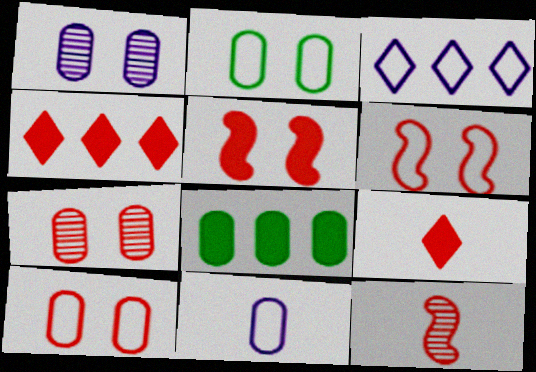[[4, 10, 12], 
[7, 8, 11]]